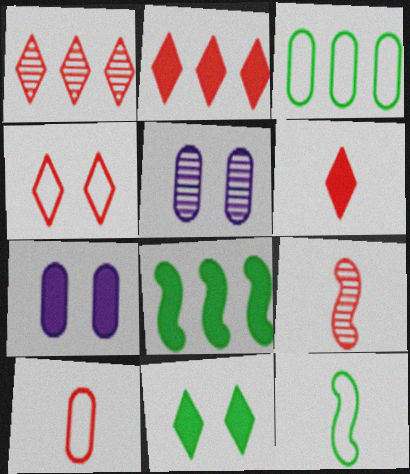[[1, 4, 6], 
[1, 7, 12], 
[2, 5, 12], 
[6, 7, 8], 
[6, 9, 10]]